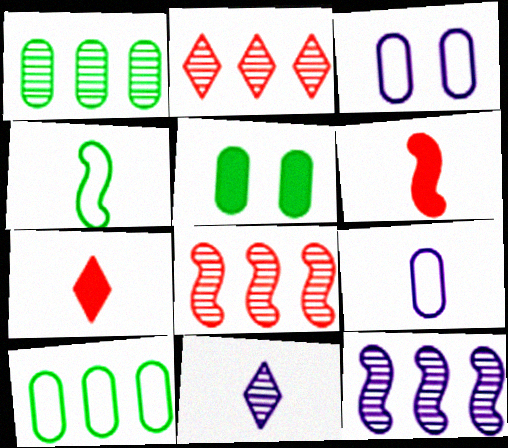[[1, 2, 12]]